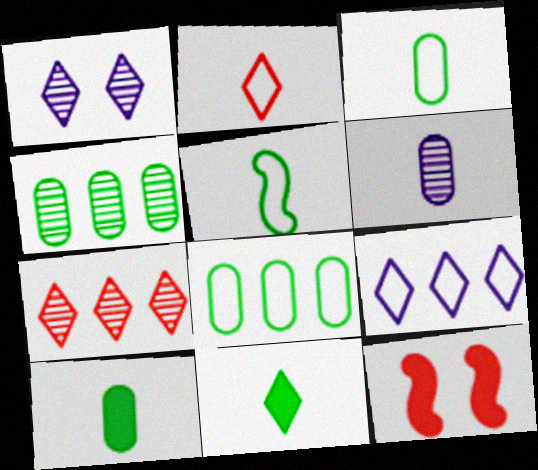[]